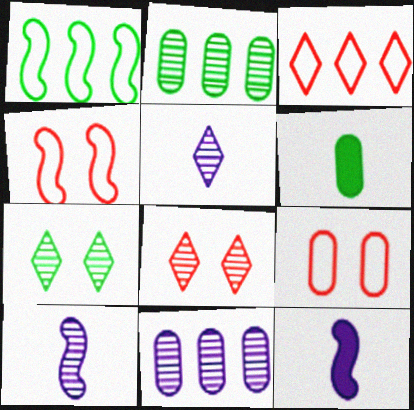[[1, 6, 7], 
[2, 8, 10], 
[6, 9, 11]]